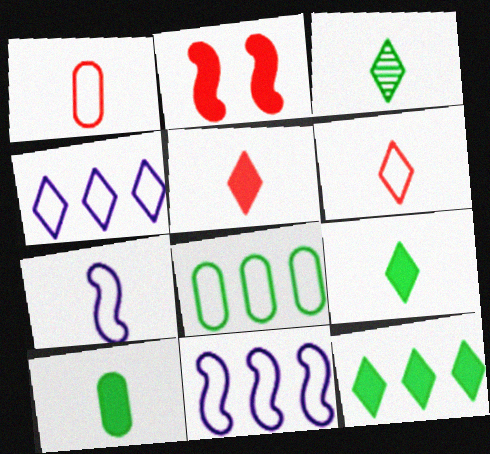[]